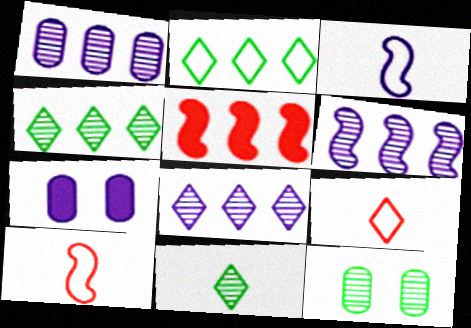[[1, 2, 5], 
[1, 6, 8], 
[3, 7, 8], 
[4, 7, 10]]